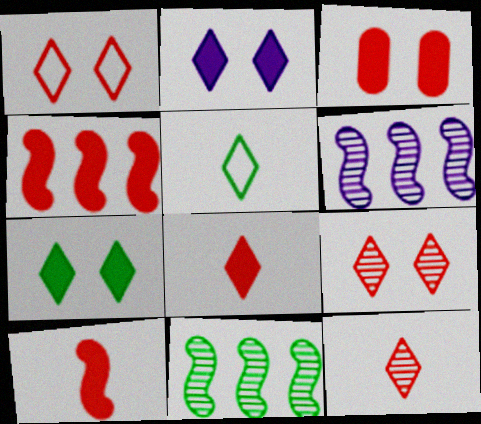[[3, 4, 8], 
[3, 5, 6]]